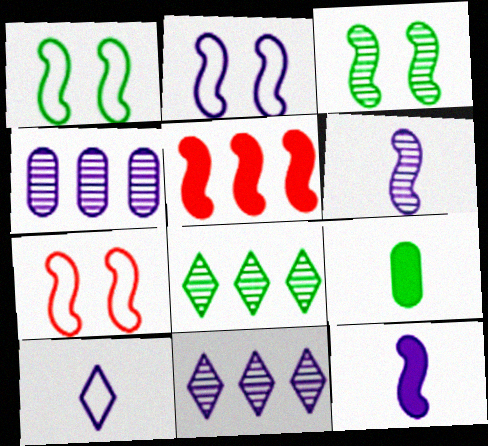[[1, 2, 7], 
[1, 5, 6], 
[1, 8, 9], 
[7, 9, 11]]